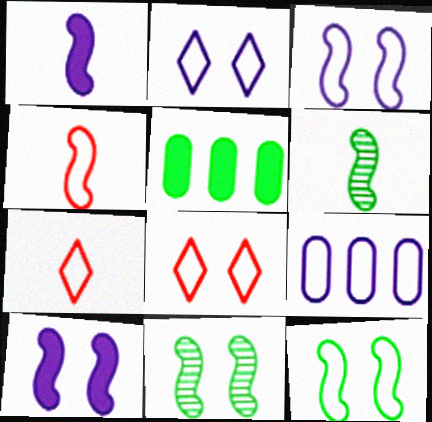[[1, 4, 6], 
[7, 9, 12]]